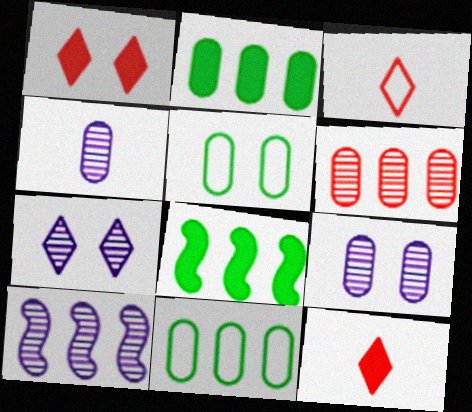[[3, 8, 9], 
[4, 7, 10], 
[5, 10, 12]]